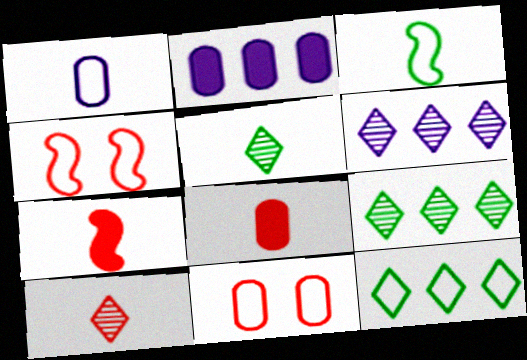[[1, 4, 12], 
[1, 5, 7], 
[2, 4, 5]]